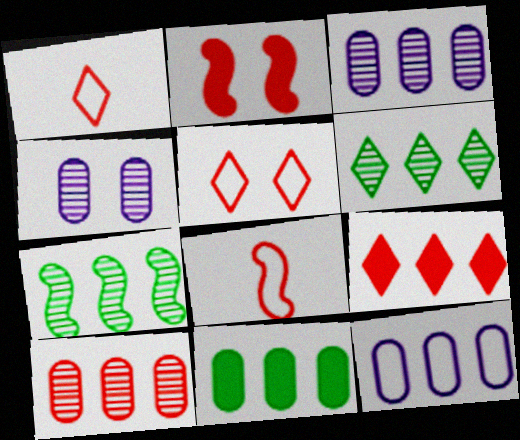[[1, 2, 10], 
[7, 9, 12], 
[10, 11, 12]]